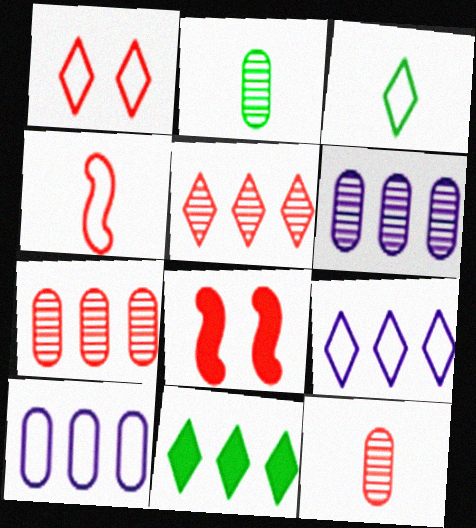[[1, 3, 9], 
[2, 8, 9], 
[3, 6, 8], 
[5, 9, 11]]